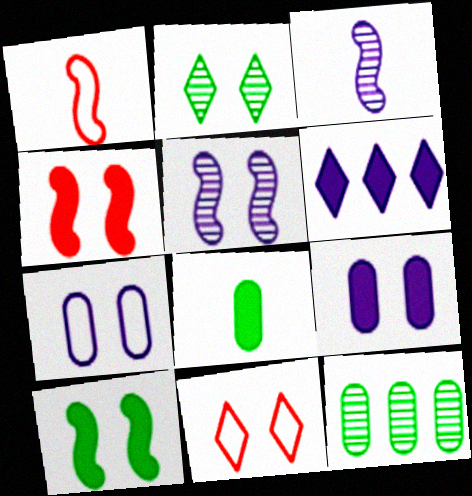[[2, 4, 7], 
[3, 6, 7], 
[4, 6, 8]]